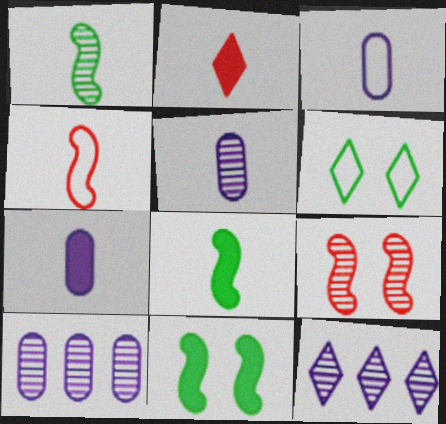[[1, 2, 3], 
[2, 6, 12], 
[2, 7, 8], 
[3, 5, 7]]